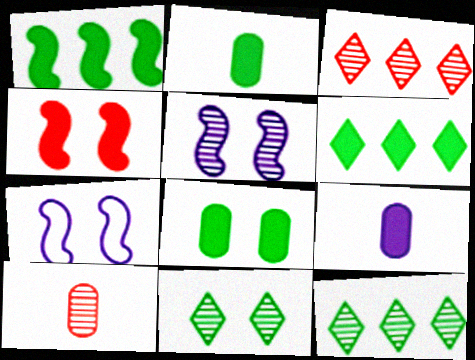[[2, 3, 7], 
[4, 6, 9], 
[5, 10, 12], 
[6, 7, 10]]